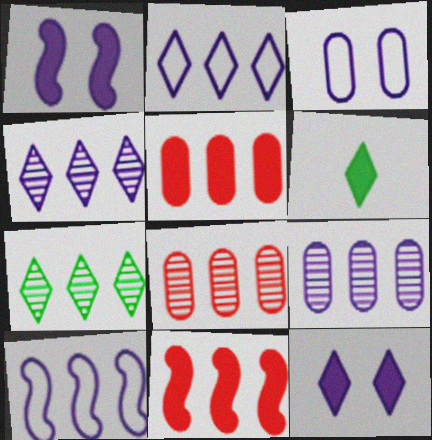[[1, 5, 6], 
[5, 7, 10]]